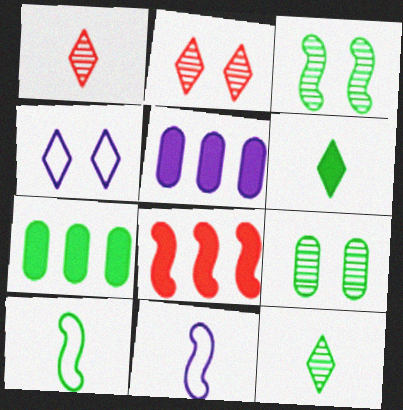[[2, 5, 10], 
[2, 7, 11], 
[3, 8, 11]]